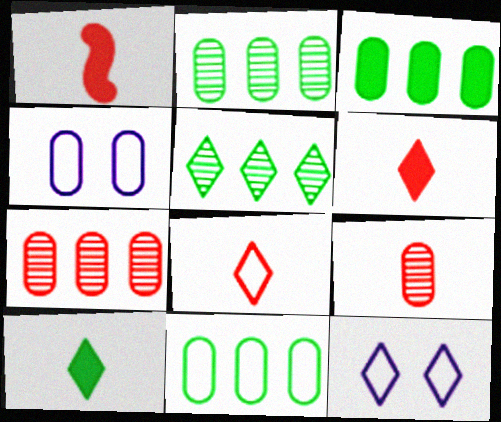[[1, 2, 12], 
[1, 4, 5], 
[1, 8, 9], 
[2, 3, 11], 
[3, 4, 9], 
[5, 6, 12]]